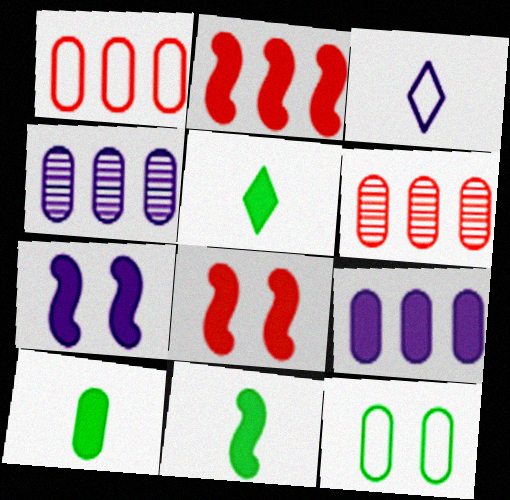[[2, 7, 11], 
[3, 4, 7], 
[5, 8, 9], 
[5, 10, 11]]